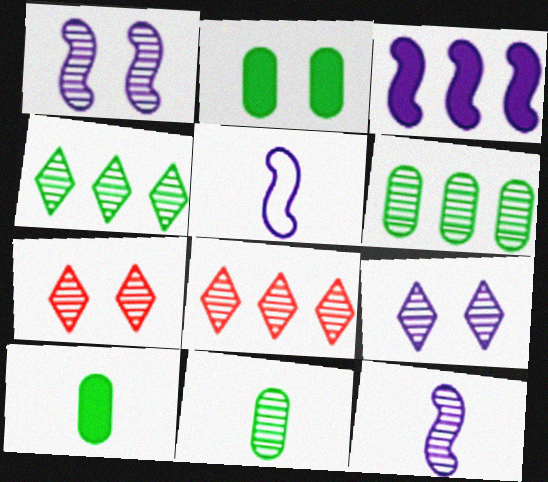[[1, 3, 5], 
[1, 8, 11], 
[2, 5, 8], 
[6, 7, 12]]